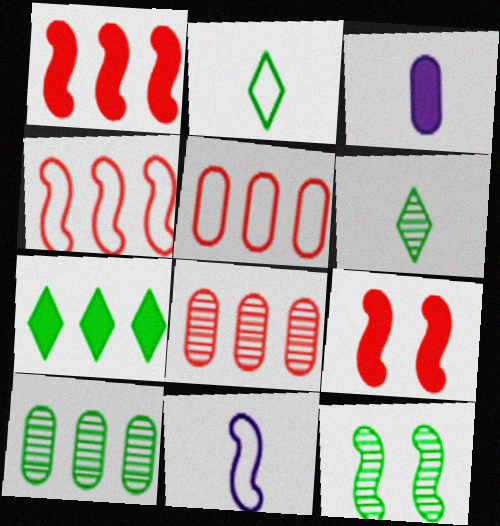[[1, 11, 12], 
[3, 7, 9], 
[6, 10, 12]]